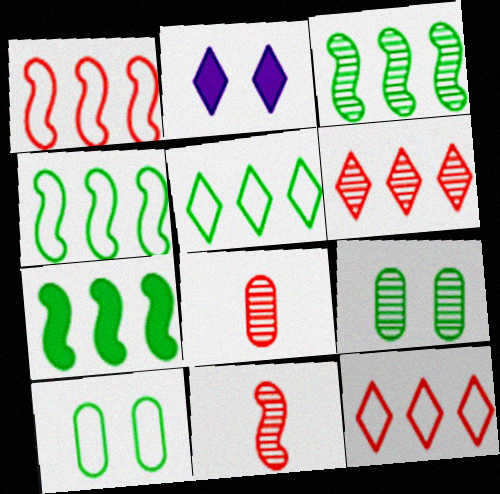[[2, 4, 8], 
[3, 4, 7]]